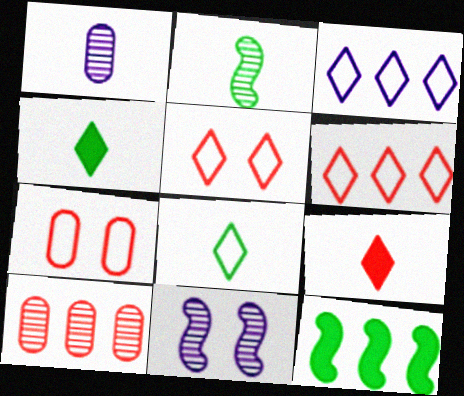[[1, 5, 12], 
[3, 5, 8], 
[3, 10, 12]]